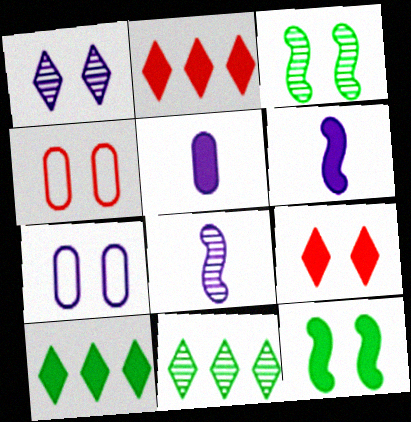[[1, 4, 12], 
[2, 5, 12], 
[3, 7, 9], 
[4, 6, 11], 
[4, 8, 10]]